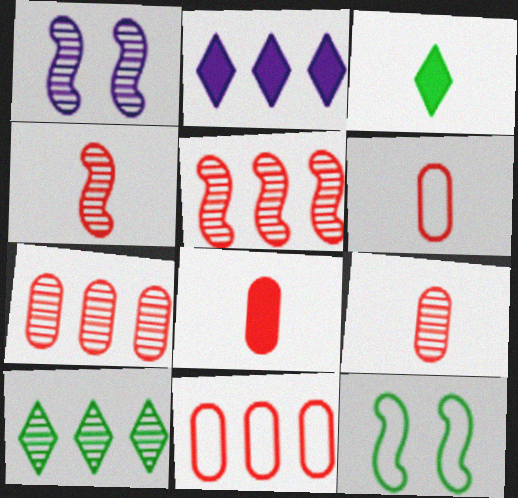[[1, 3, 11], 
[1, 9, 10], 
[2, 9, 12], 
[6, 8, 9]]